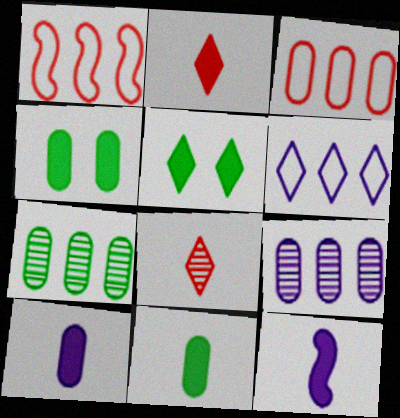[[2, 11, 12], 
[5, 6, 8]]